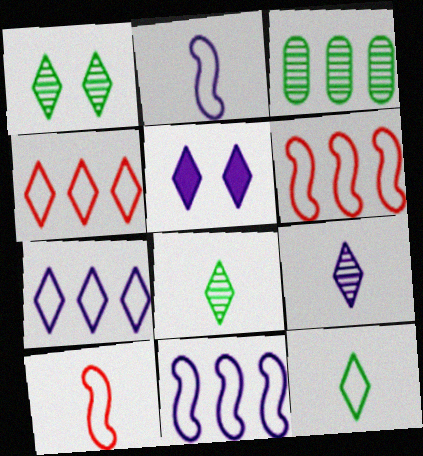[[3, 5, 10], 
[4, 5, 8], 
[5, 7, 9]]